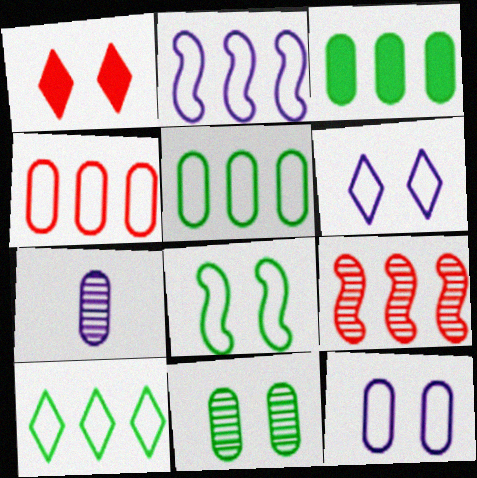[[2, 4, 10]]